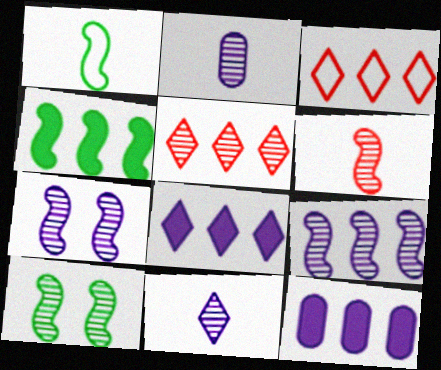[[1, 4, 10], 
[2, 5, 10], 
[6, 9, 10]]